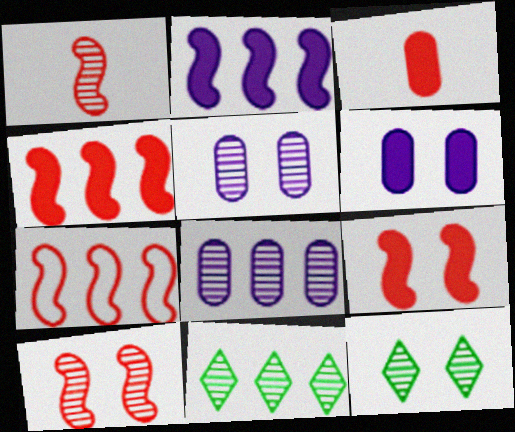[[1, 5, 11], 
[1, 7, 9], 
[1, 8, 12], 
[5, 10, 12]]